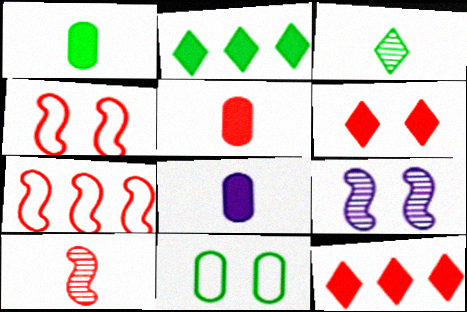[[1, 5, 8], 
[6, 9, 11]]